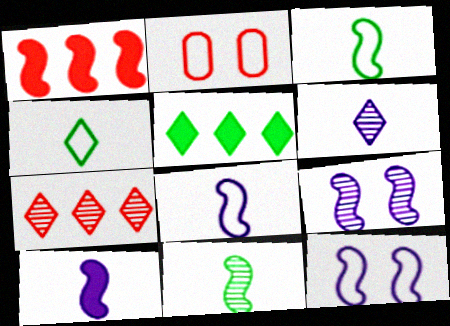[[1, 3, 9], 
[1, 11, 12]]